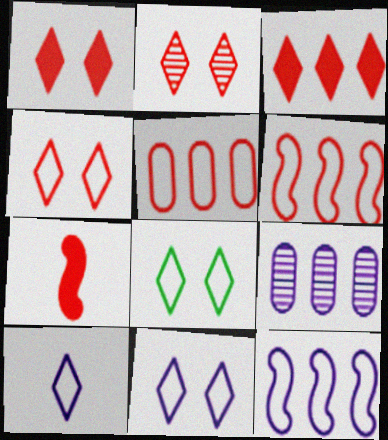[[1, 2, 4], 
[2, 5, 7], 
[4, 8, 11], 
[7, 8, 9]]